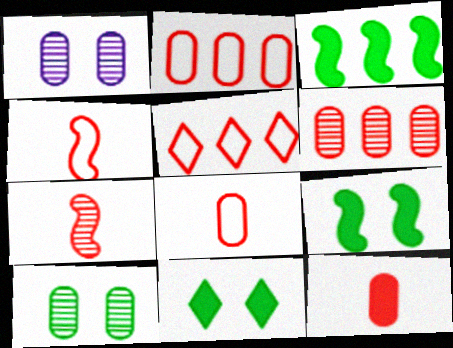[]